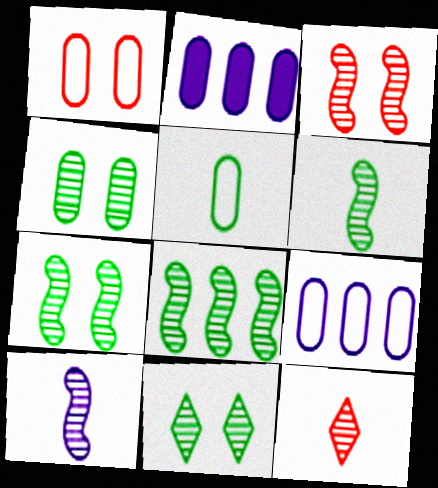[[1, 5, 9], 
[3, 8, 10], 
[4, 7, 11], 
[6, 7, 8]]